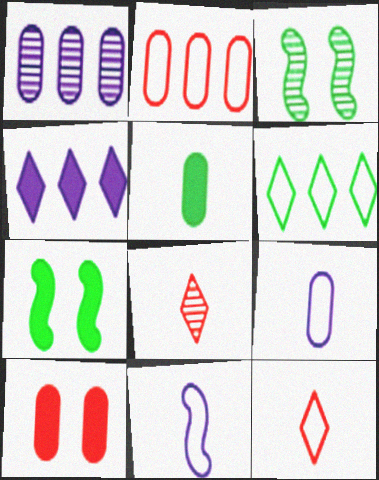[[1, 3, 8], 
[1, 7, 12], 
[3, 5, 6], 
[5, 8, 11]]